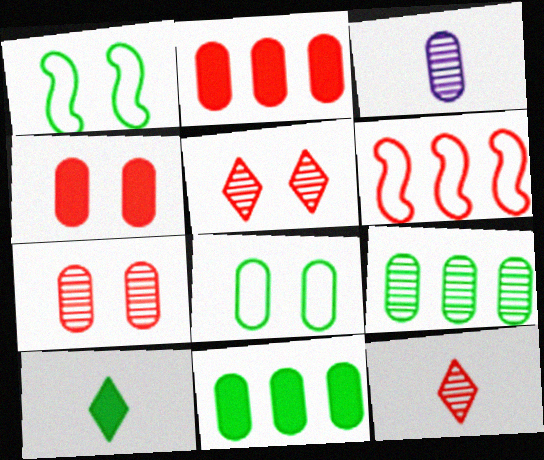[[1, 9, 10], 
[2, 3, 8], 
[3, 7, 9], 
[4, 6, 12]]